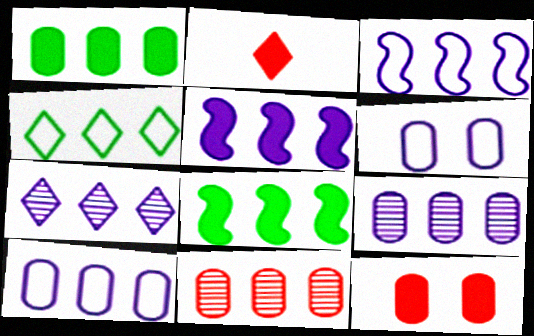[[1, 10, 11], 
[4, 5, 11], 
[5, 7, 10]]